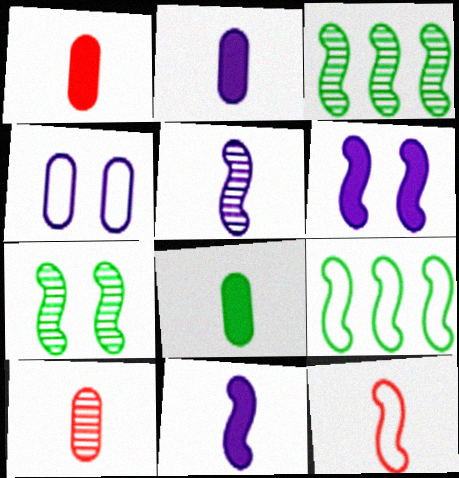[[1, 2, 8], 
[3, 6, 12]]